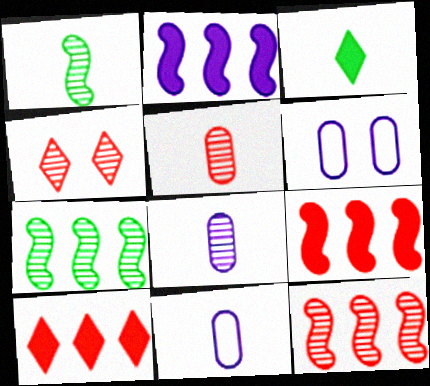[[1, 6, 10], 
[3, 6, 12], 
[4, 5, 12], 
[4, 7, 8]]